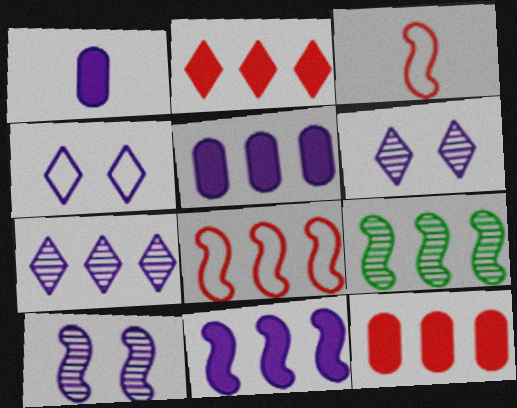[[8, 9, 11]]